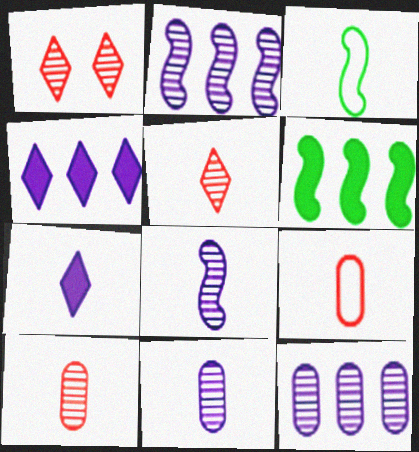[[3, 7, 10]]